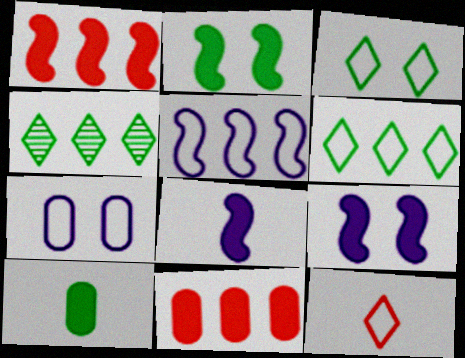[[1, 2, 8], 
[4, 5, 11]]